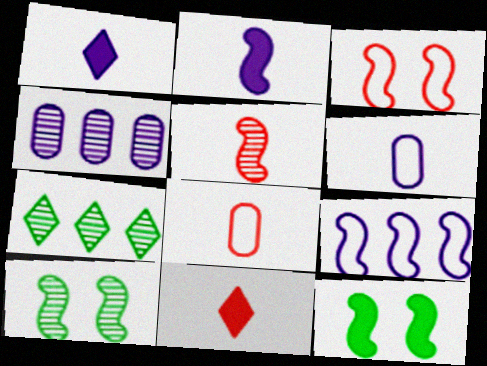[[5, 8, 11], 
[5, 9, 12]]